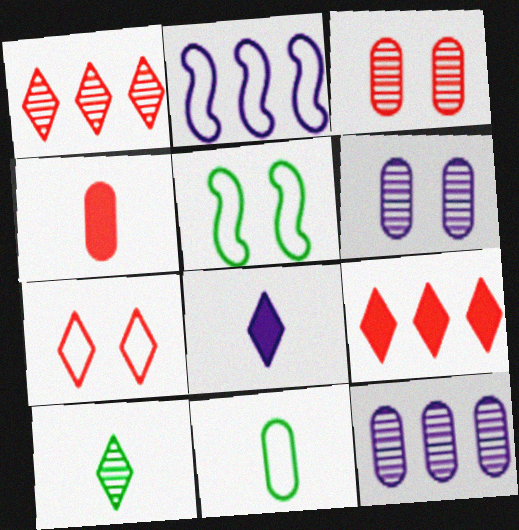[[2, 6, 8], 
[2, 7, 11]]